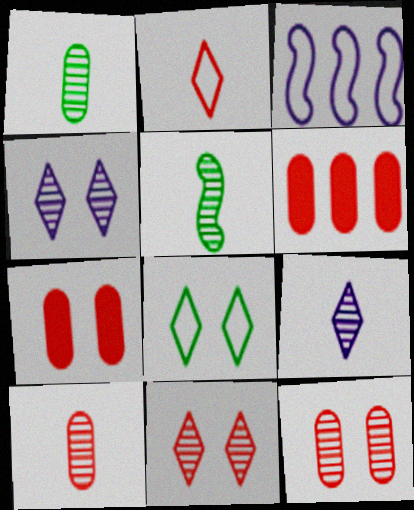[[5, 9, 10]]